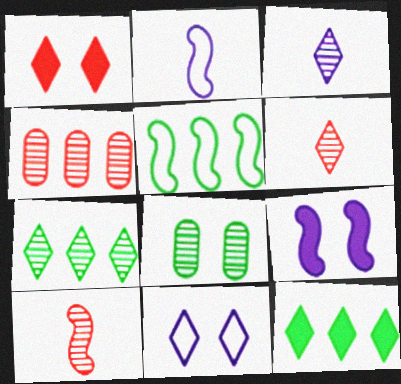[[5, 9, 10], 
[6, 11, 12]]